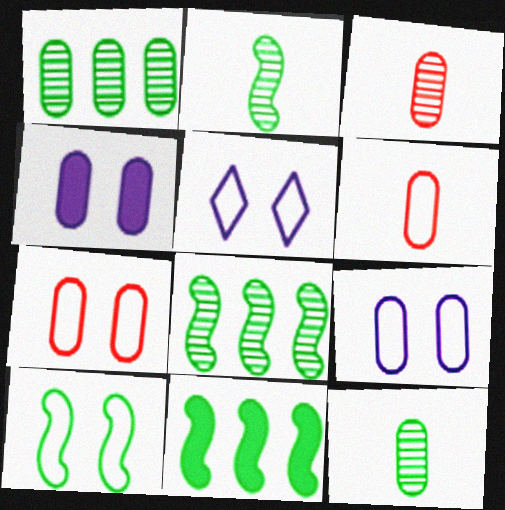[[1, 4, 6], 
[2, 10, 11], 
[3, 5, 11], 
[5, 7, 10]]